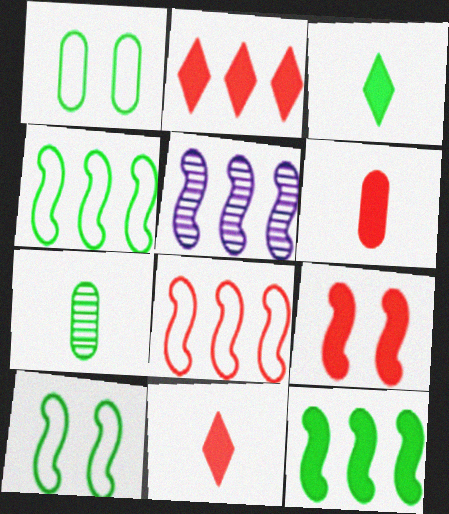[[1, 5, 11], 
[2, 6, 9], 
[5, 8, 12]]